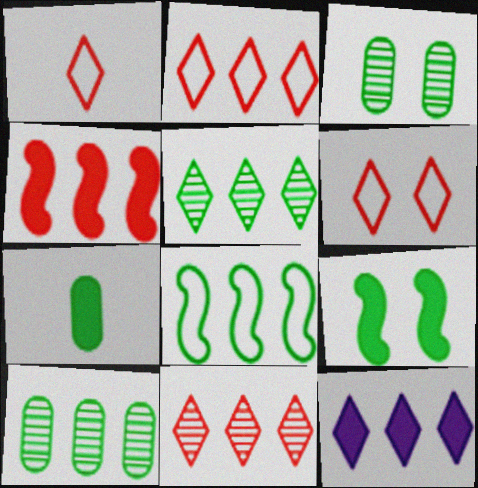[[1, 2, 6], 
[2, 5, 12]]